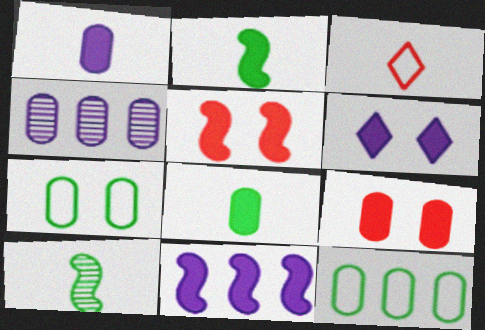[[1, 3, 10], 
[1, 6, 11], 
[2, 5, 11]]